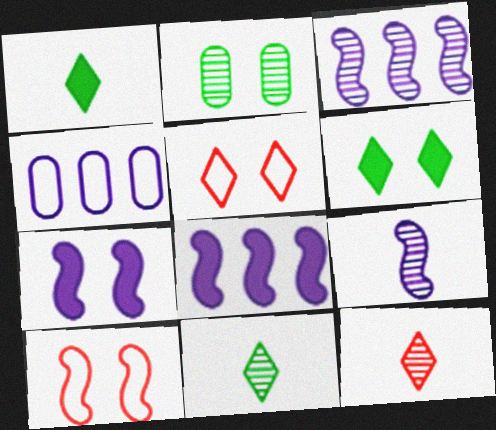[[2, 3, 12], 
[2, 5, 7]]